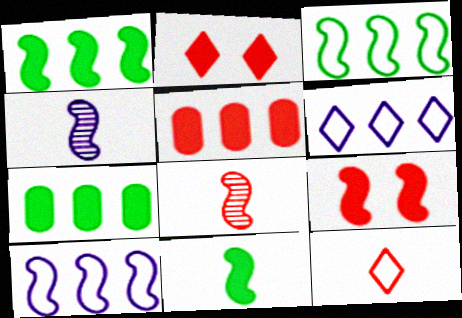[[3, 4, 9]]